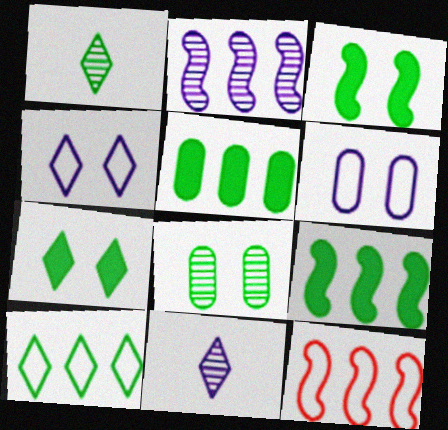[[1, 7, 10], 
[2, 9, 12]]